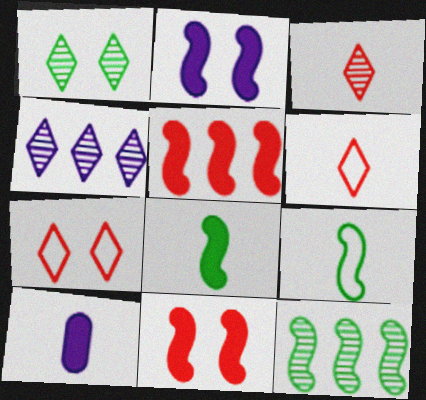[[1, 3, 4], 
[2, 5, 8], 
[3, 9, 10], 
[7, 10, 12]]